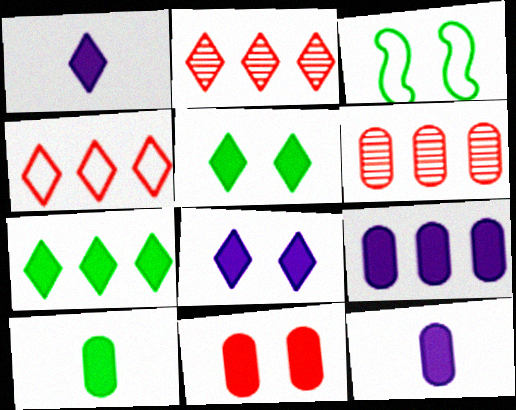[[1, 3, 6], 
[2, 3, 12], 
[9, 10, 11]]